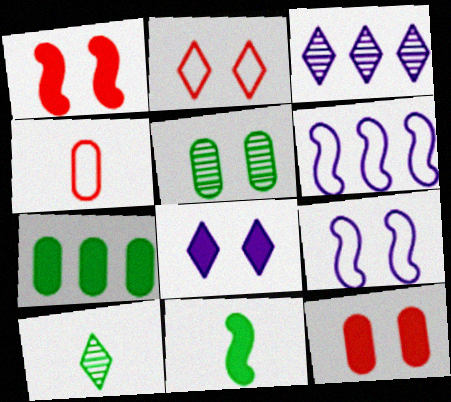[[6, 10, 12]]